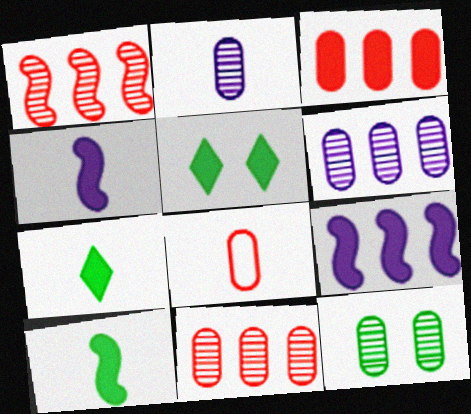[[2, 11, 12], 
[3, 4, 5]]